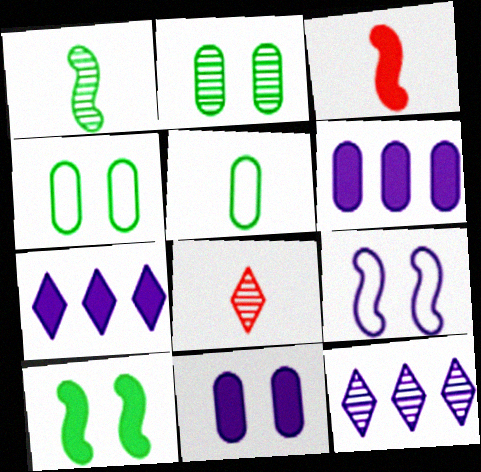[[3, 4, 12]]